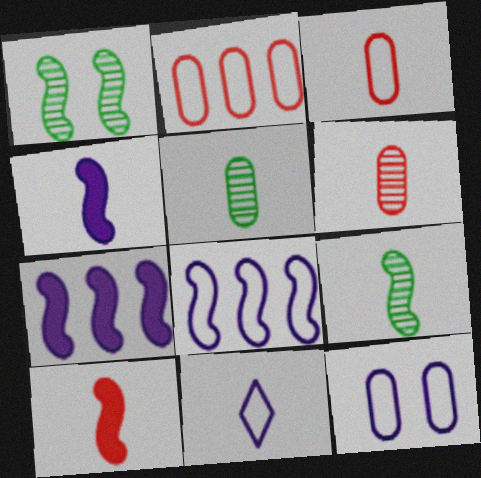[[1, 8, 10], 
[5, 10, 11], 
[8, 11, 12]]